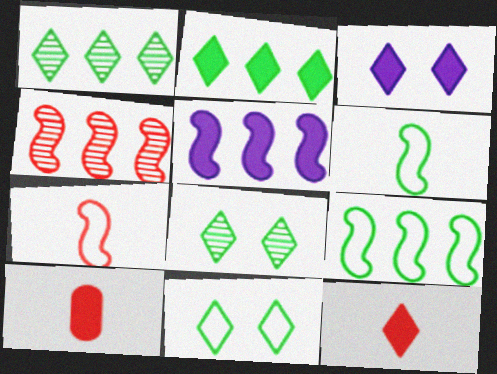[[2, 3, 12], 
[4, 5, 9]]